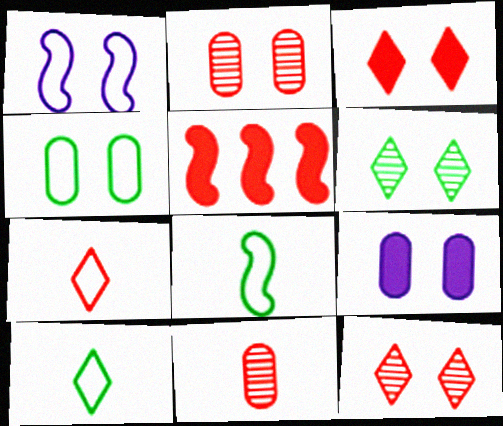[[2, 4, 9], 
[2, 5, 7]]